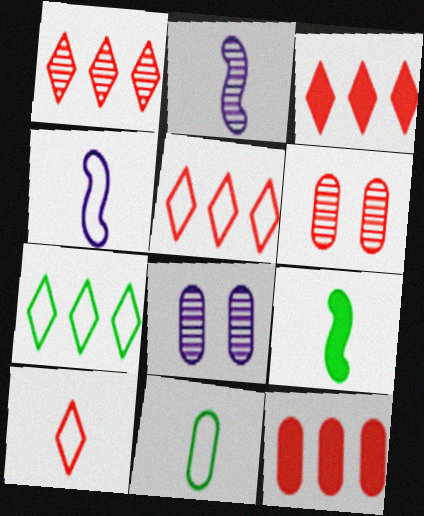[[1, 3, 5], 
[4, 10, 11], 
[5, 8, 9], 
[8, 11, 12]]